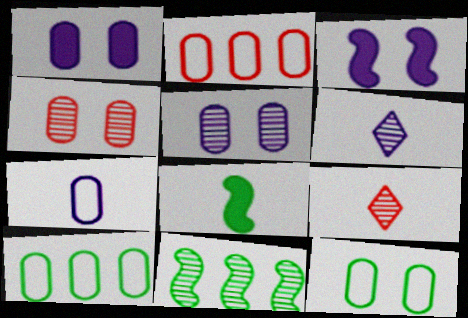[[1, 4, 12], 
[2, 7, 12], 
[3, 9, 10], 
[4, 6, 11], 
[5, 9, 11], 
[7, 8, 9]]